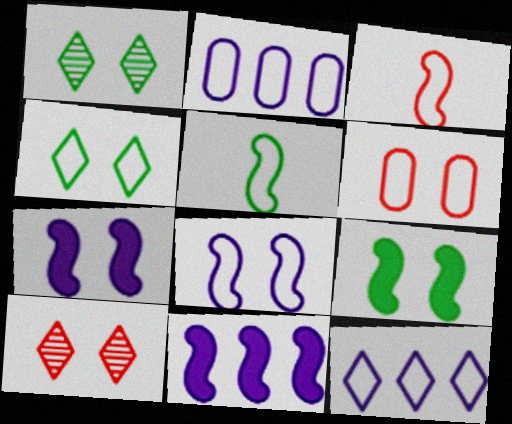[[1, 6, 7], 
[2, 3, 4], 
[4, 6, 8], 
[5, 6, 12]]